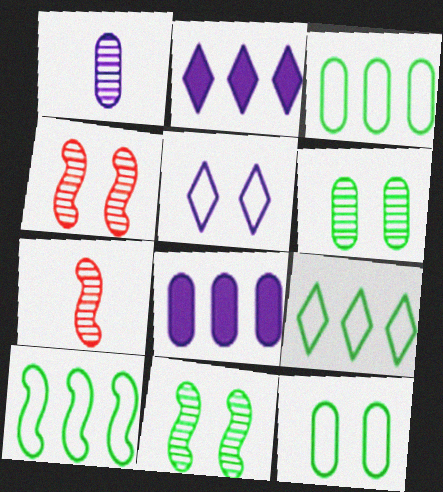[[2, 7, 12], 
[3, 9, 10]]